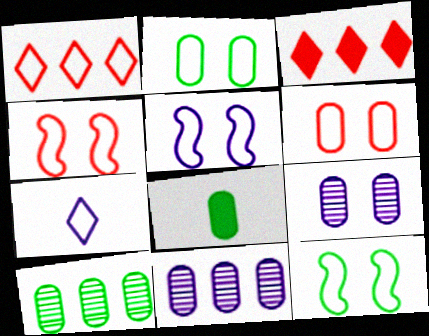[[2, 8, 10], 
[4, 5, 12], 
[6, 8, 11]]